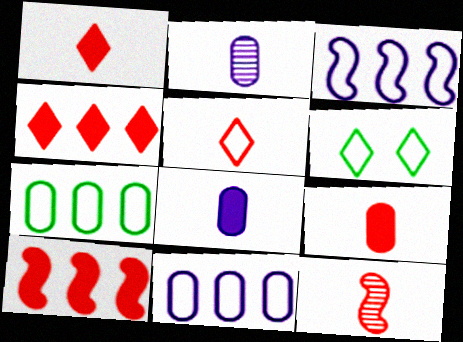[[2, 6, 10], 
[5, 9, 12]]